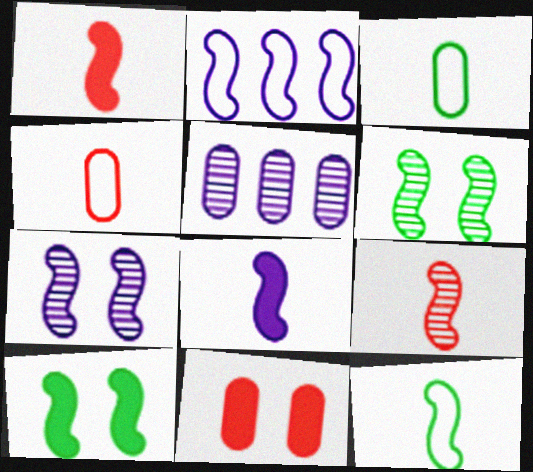[[1, 2, 6], 
[2, 7, 8], 
[2, 9, 10], 
[3, 5, 11], 
[8, 9, 12]]